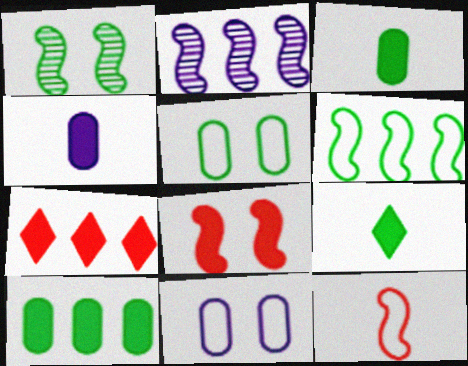[]